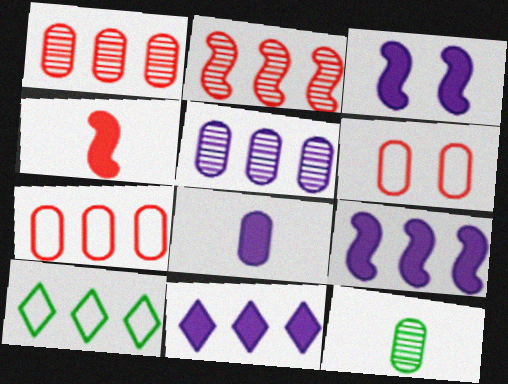[[1, 9, 10], 
[3, 8, 11]]